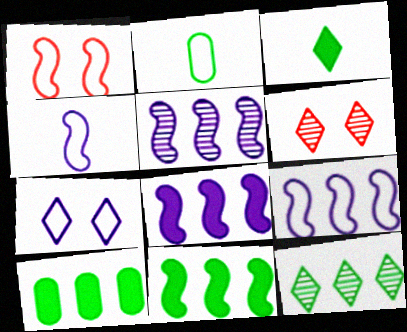[[2, 6, 8], 
[4, 6, 10], 
[5, 8, 9]]